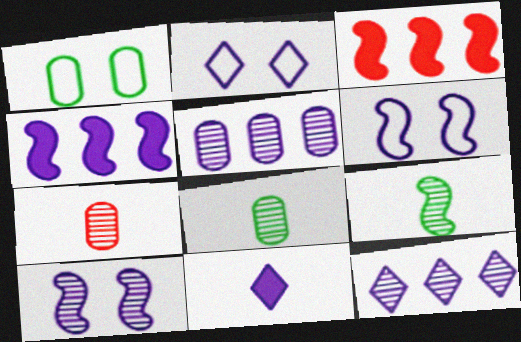[[2, 3, 8], 
[2, 11, 12], 
[3, 6, 9], 
[5, 6, 11]]